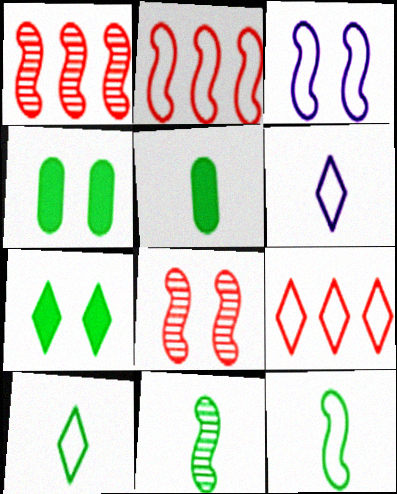[[1, 4, 6], 
[2, 3, 12], 
[5, 10, 11]]